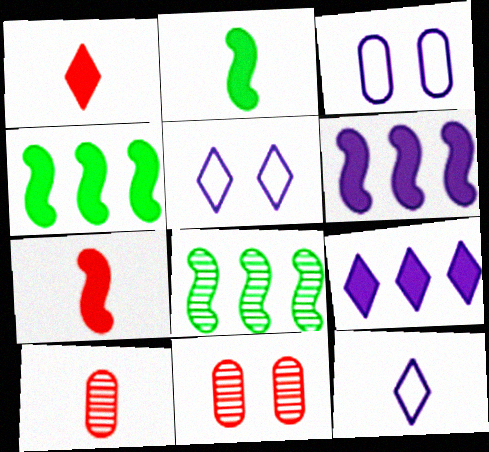[[1, 3, 8], 
[2, 10, 12], 
[4, 5, 10], 
[4, 11, 12]]